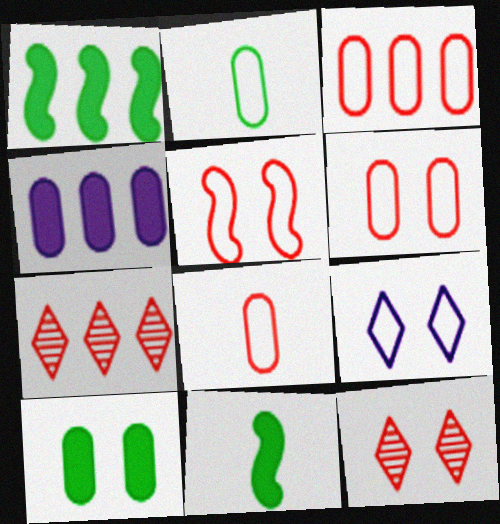[[3, 6, 8]]